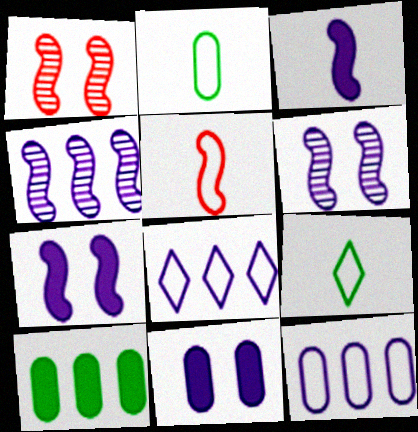[]